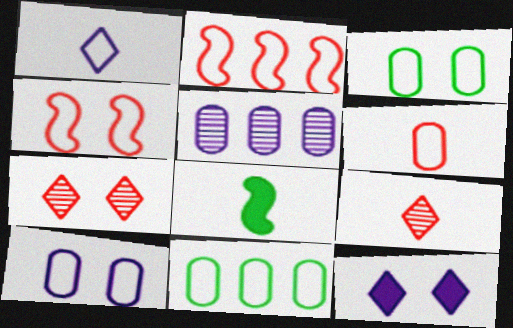[[1, 2, 3], 
[1, 4, 11], 
[6, 10, 11]]